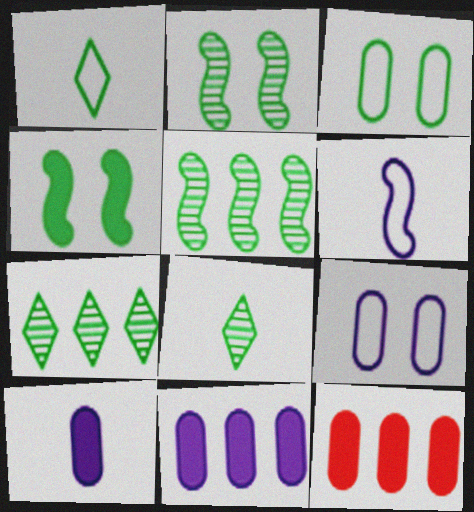[]